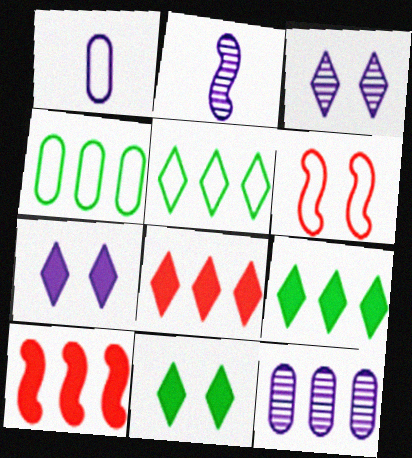[[1, 5, 6], 
[2, 3, 12], 
[5, 10, 12]]